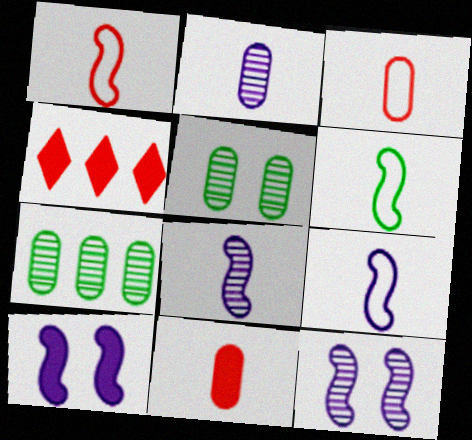[[1, 6, 9], 
[4, 5, 9]]